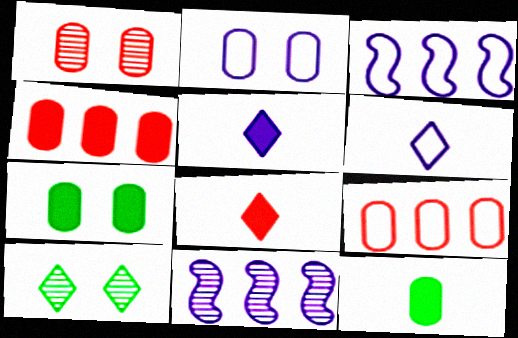[[1, 2, 7], 
[2, 3, 6], 
[2, 5, 11]]